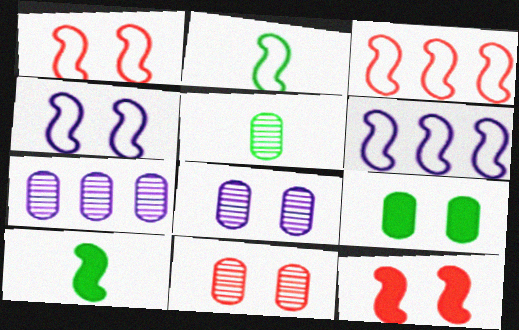[[1, 2, 6], 
[2, 3, 4], 
[5, 7, 11]]